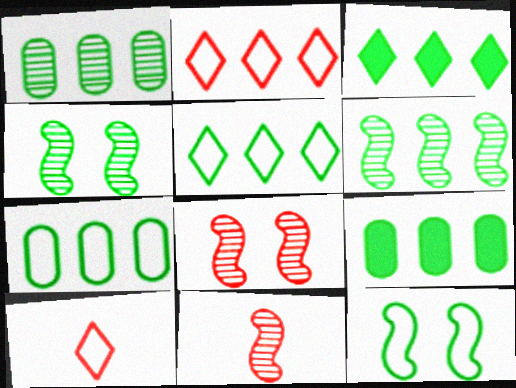[[1, 7, 9], 
[3, 6, 7], 
[5, 6, 9]]